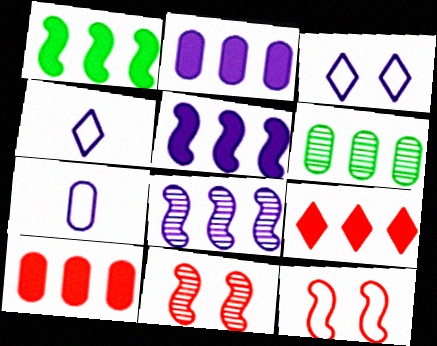[[1, 2, 9]]